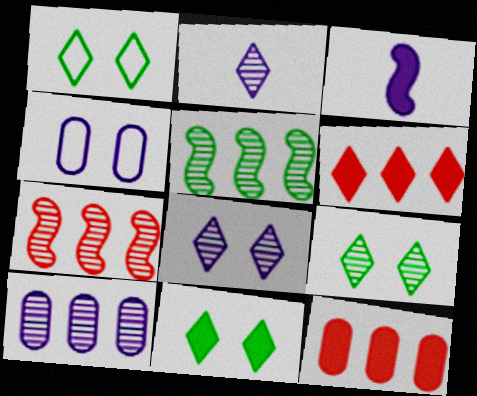[[1, 2, 6], 
[1, 9, 11], 
[3, 11, 12]]